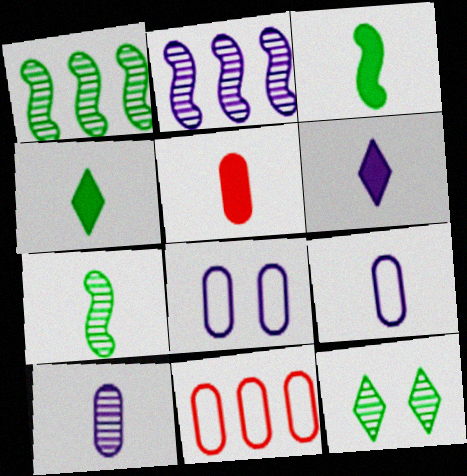[[2, 6, 8], 
[3, 5, 6]]